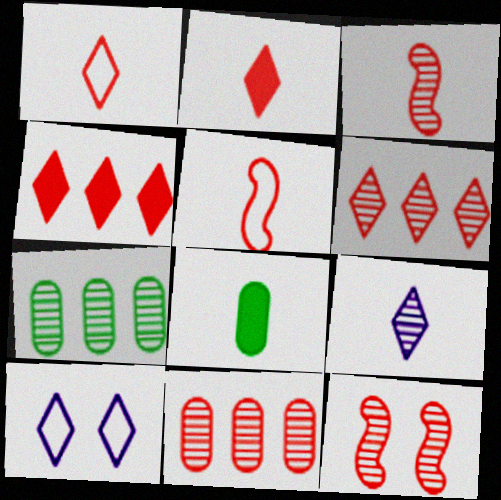[[5, 8, 9], 
[7, 9, 12]]